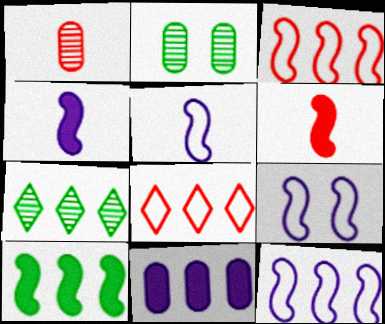[[2, 4, 8], 
[3, 7, 11], 
[5, 9, 12]]